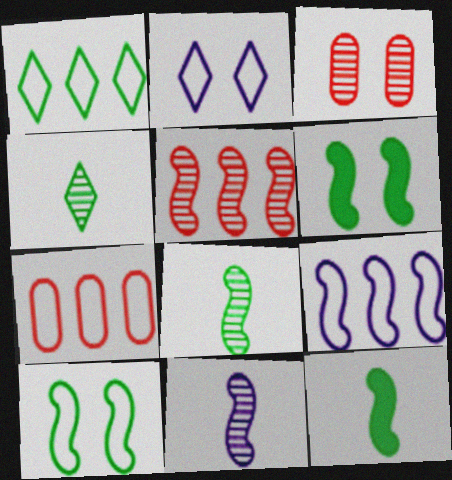[[1, 7, 9], 
[2, 3, 6]]